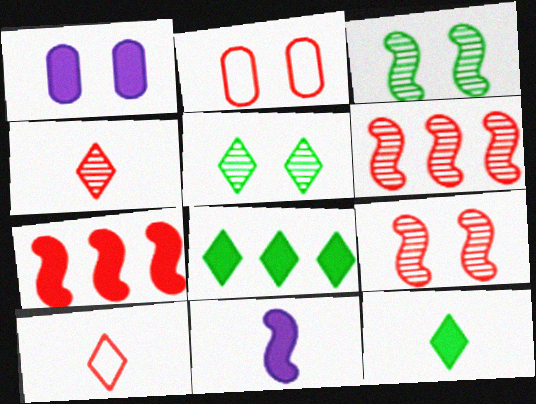[[1, 7, 12], 
[2, 4, 7]]